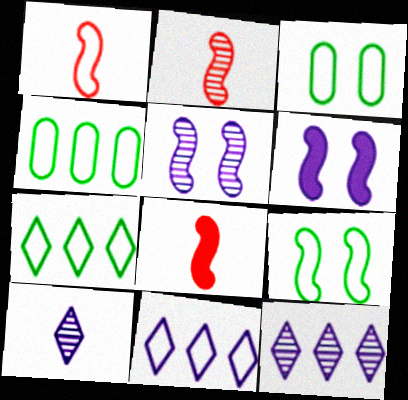[[1, 2, 8], 
[1, 3, 11], 
[3, 8, 12]]